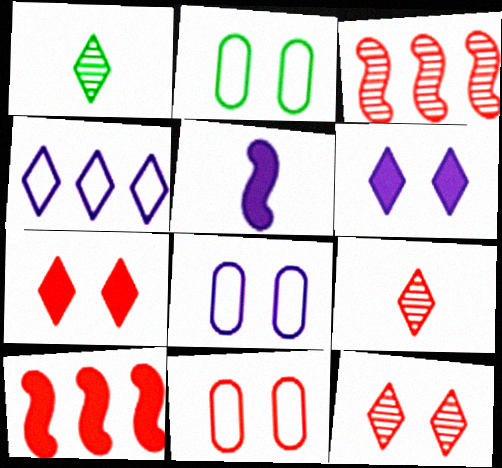[[1, 4, 7], 
[1, 8, 10], 
[2, 8, 11], 
[9, 10, 11]]